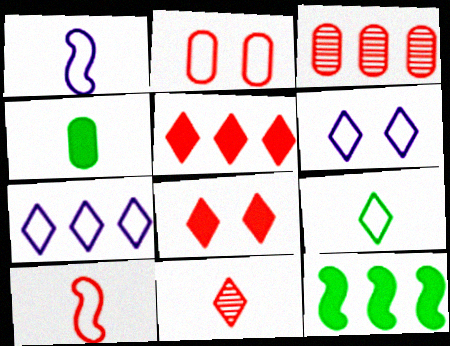[[1, 4, 11], 
[3, 7, 12], 
[3, 8, 10]]